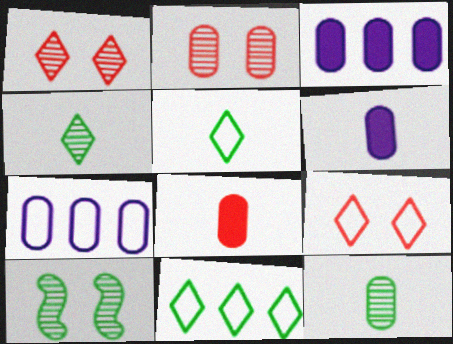[]